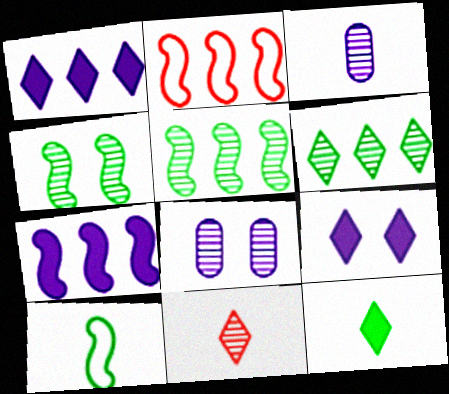[[2, 5, 7], 
[2, 8, 12], 
[5, 8, 11]]